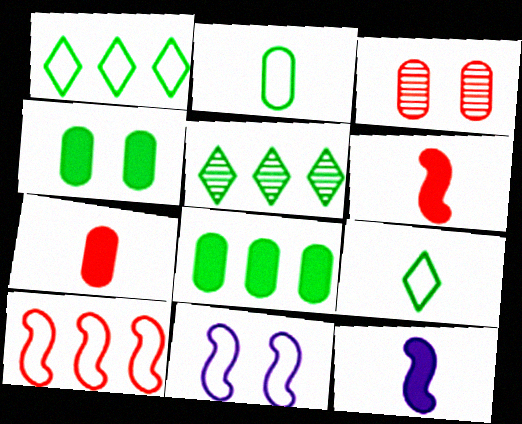[[1, 3, 12], 
[5, 7, 11]]